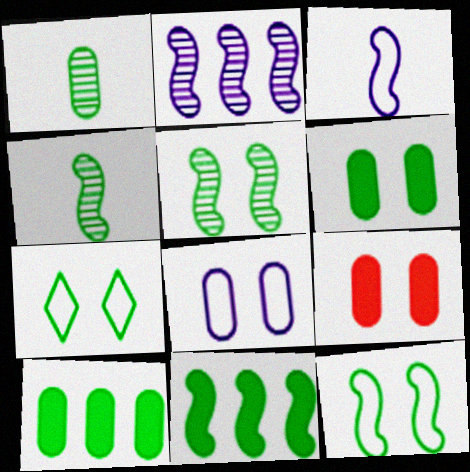[[1, 7, 11], 
[4, 7, 10], 
[4, 11, 12], 
[5, 6, 7]]